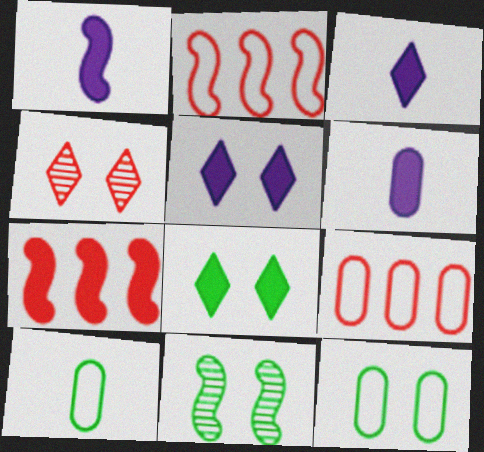[[1, 2, 11], 
[1, 3, 6], 
[3, 9, 11], 
[6, 7, 8], 
[8, 11, 12]]